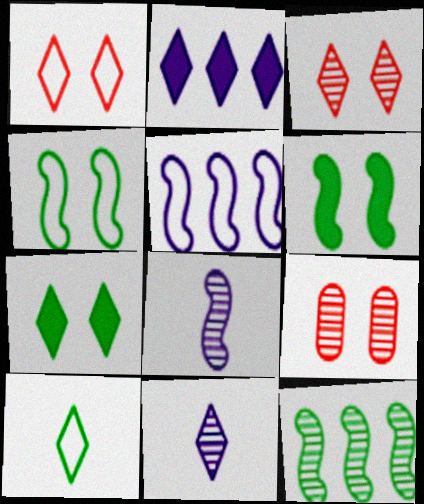[[2, 3, 10], 
[9, 11, 12]]